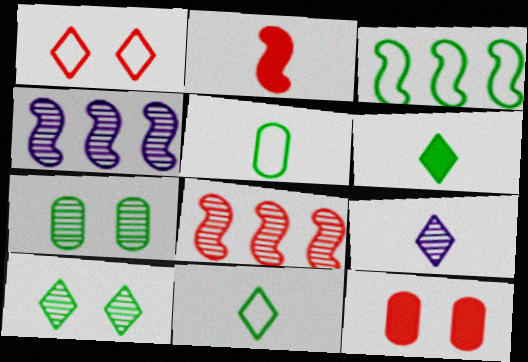[[2, 5, 9], 
[3, 6, 7], 
[3, 9, 12], 
[4, 11, 12], 
[7, 8, 9]]